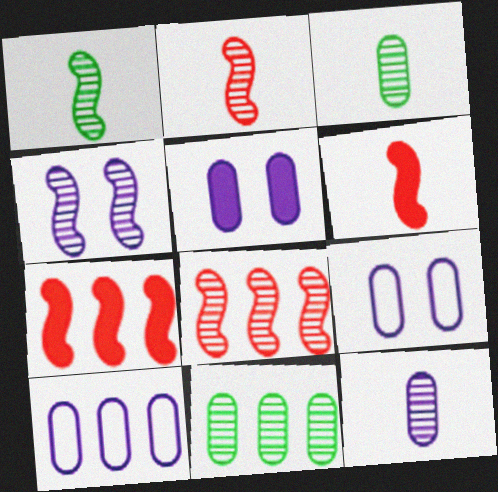[[1, 4, 8], 
[5, 10, 12]]